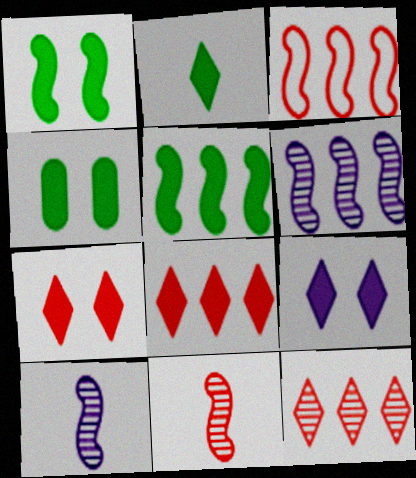[[1, 3, 10], 
[2, 4, 5], 
[2, 8, 9], 
[3, 5, 6]]